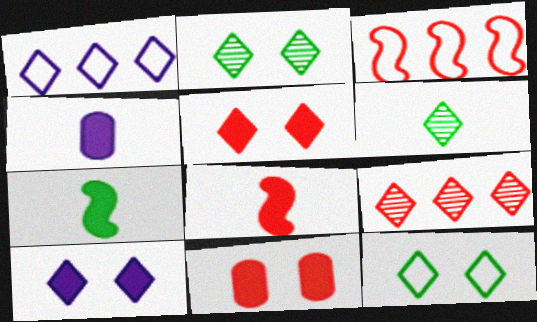[[1, 5, 6], 
[2, 3, 4]]